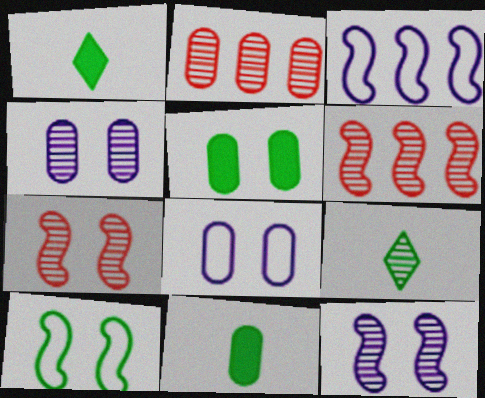[[1, 6, 8], 
[2, 8, 11], 
[2, 9, 12], 
[4, 6, 9]]